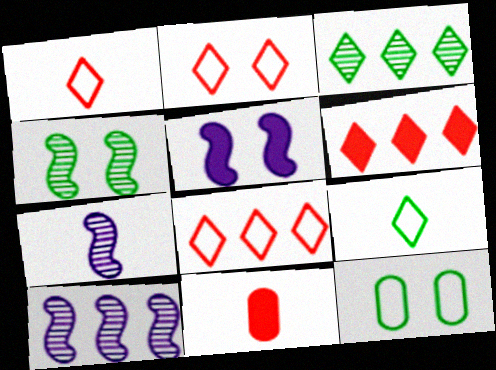[[1, 2, 8], 
[6, 7, 12], 
[7, 9, 11]]